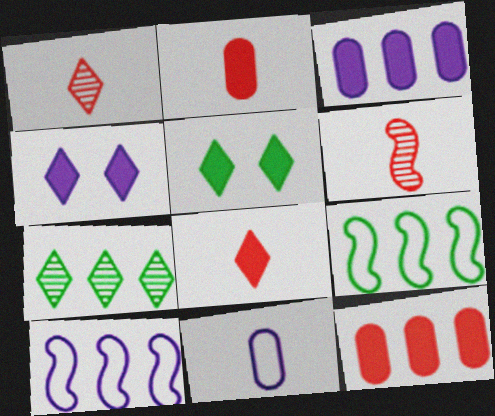[[7, 10, 12]]